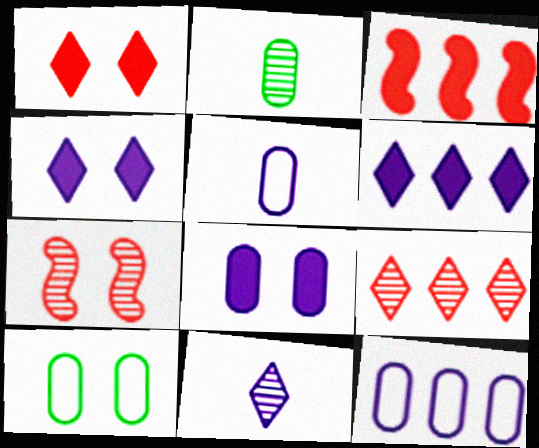[[3, 10, 11], 
[4, 7, 10]]